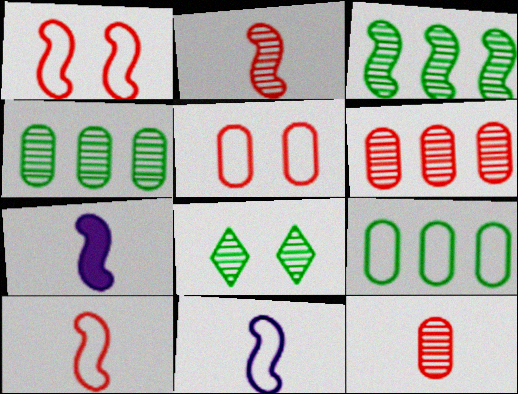[[1, 3, 7]]